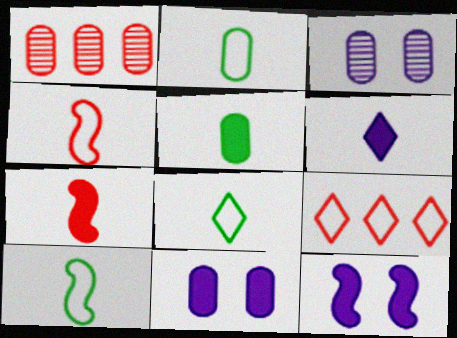[[1, 2, 11], 
[1, 8, 12], 
[2, 8, 10], 
[5, 6, 7]]